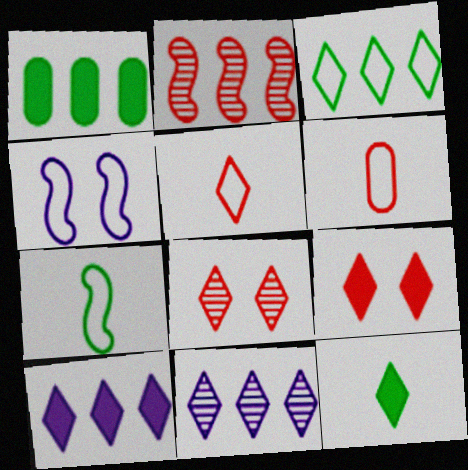[[2, 6, 9], 
[3, 4, 6], 
[9, 10, 12]]